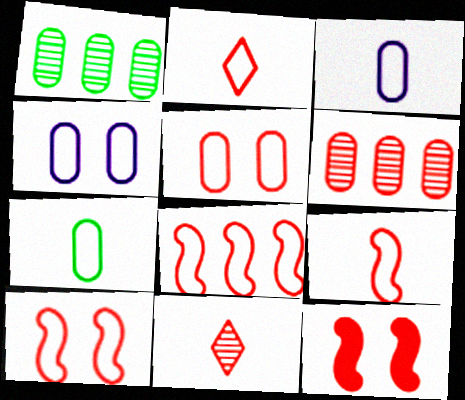[[2, 5, 8], 
[2, 6, 12], 
[8, 9, 10]]